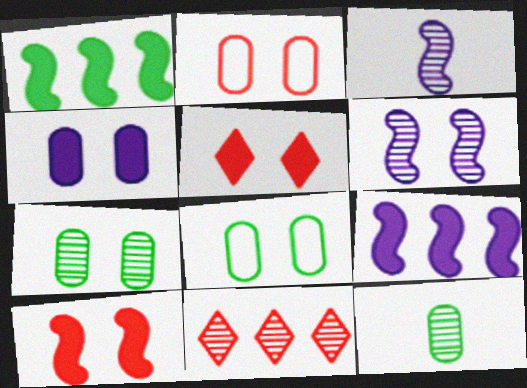[[2, 4, 7], 
[3, 7, 11], 
[5, 6, 8], 
[6, 11, 12]]